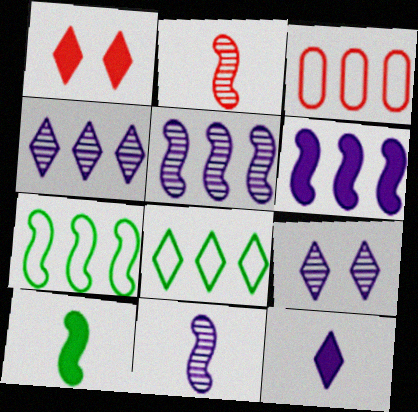[[1, 2, 3], 
[3, 9, 10]]